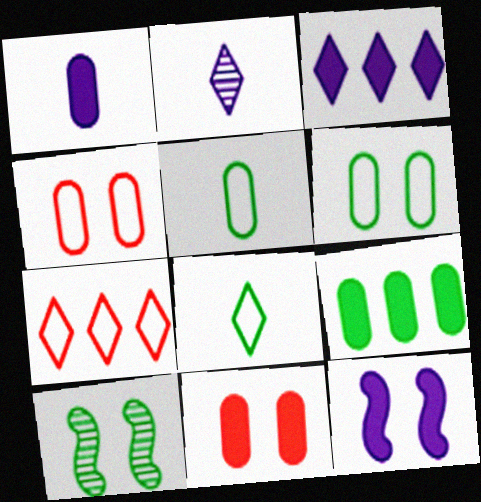[[1, 3, 12], 
[1, 7, 10], 
[1, 9, 11], 
[8, 9, 10]]